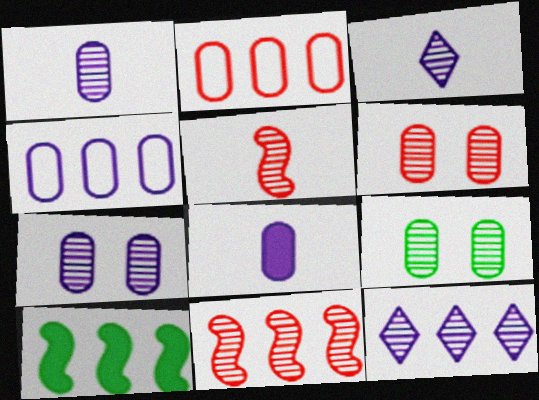[[2, 8, 9], 
[2, 10, 12], 
[3, 9, 11], 
[4, 7, 8], 
[5, 9, 12], 
[6, 7, 9]]